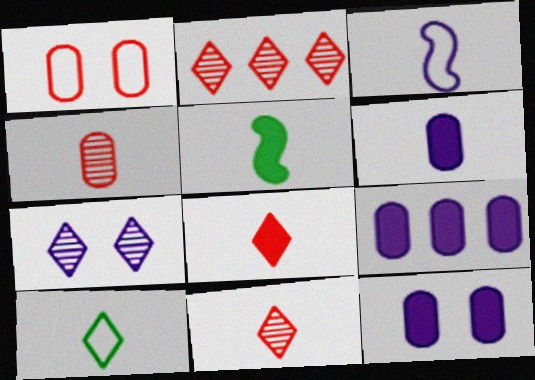[[3, 7, 9], 
[5, 6, 8], 
[6, 9, 12]]